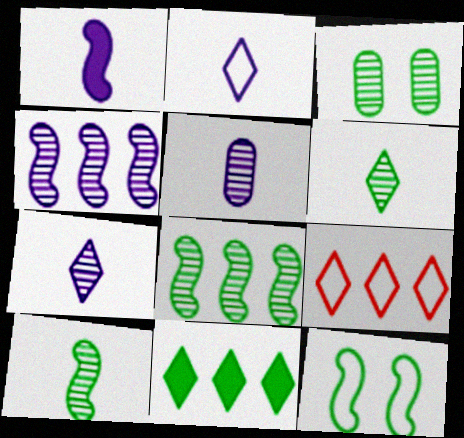[[1, 2, 5], 
[1, 3, 9], 
[3, 6, 8]]